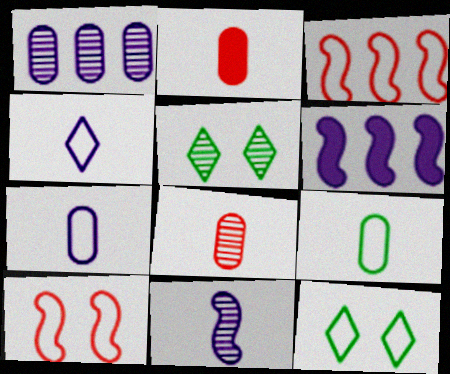[[3, 7, 12], 
[6, 8, 12]]